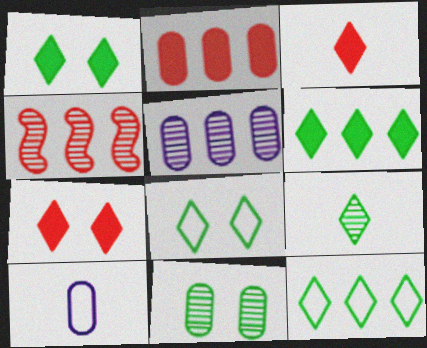[[1, 4, 10], 
[1, 9, 12], 
[2, 10, 11], 
[6, 8, 9]]